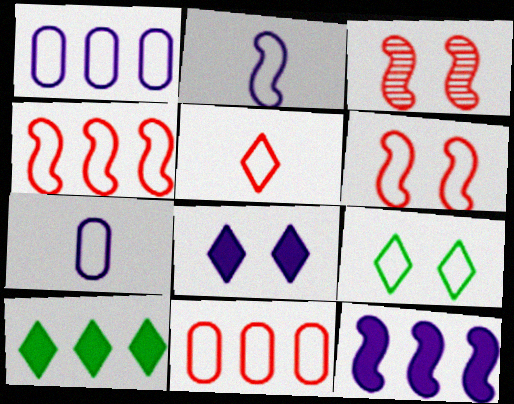[[2, 9, 11], 
[3, 7, 10], 
[4, 7, 9], 
[5, 6, 11]]